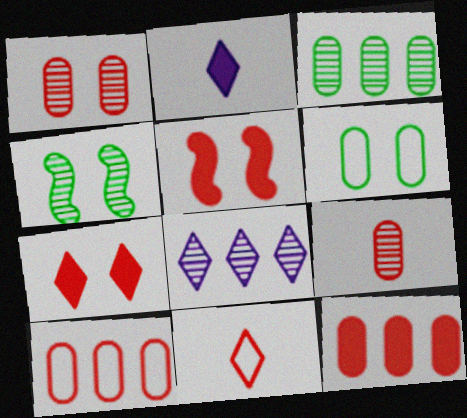[[2, 4, 10], 
[4, 8, 9]]